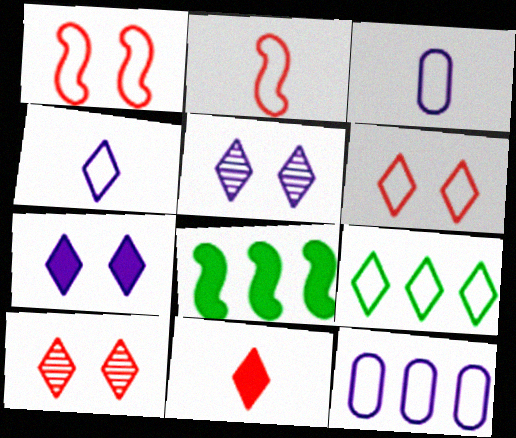[[1, 3, 9], 
[3, 8, 10], 
[4, 6, 9], 
[5, 9, 11]]